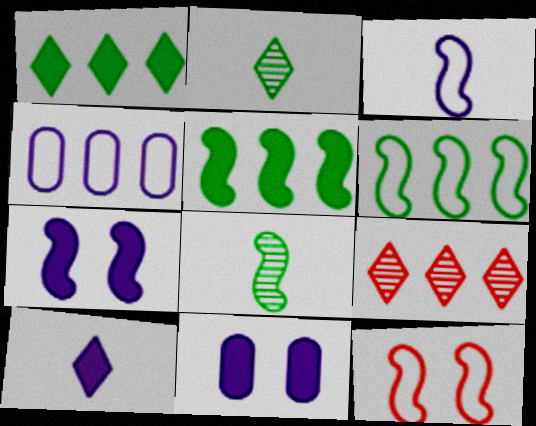[[3, 6, 12], 
[4, 5, 9]]